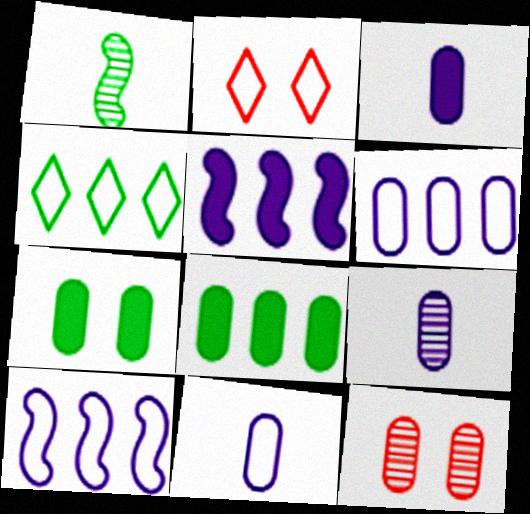[[1, 4, 7], 
[3, 9, 11], 
[8, 11, 12]]